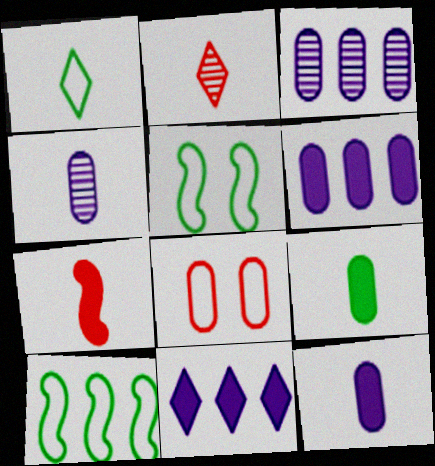[[1, 4, 7], 
[2, 5, 6], 
[3, 8, 9]]